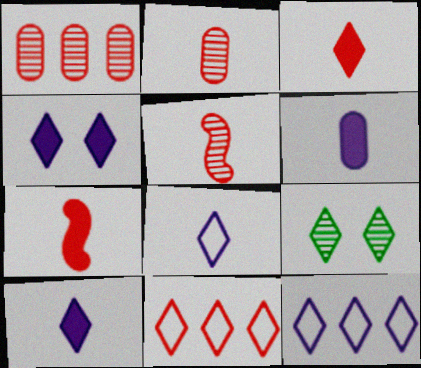[[3, 9, 12], 
[9, 10, 11]]